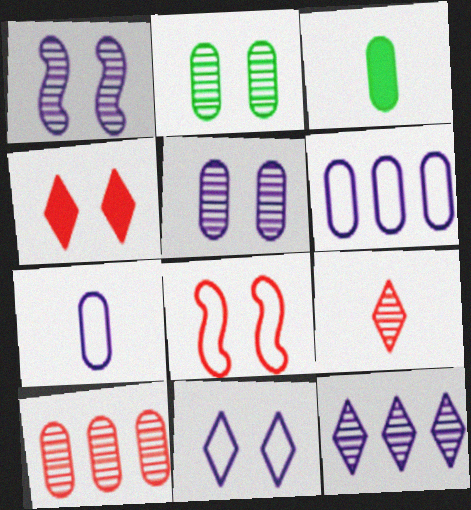[[3, 8, 12]]